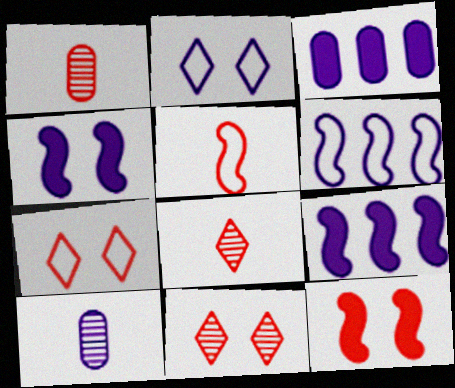[[2, 9, 10]]